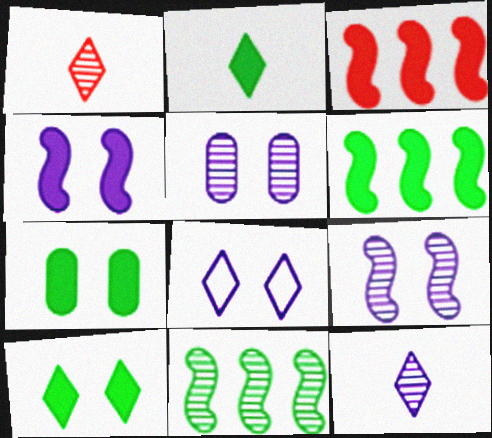[[1, 5, 11], 
[2, 6, 7], 
[4, 5, 8]]